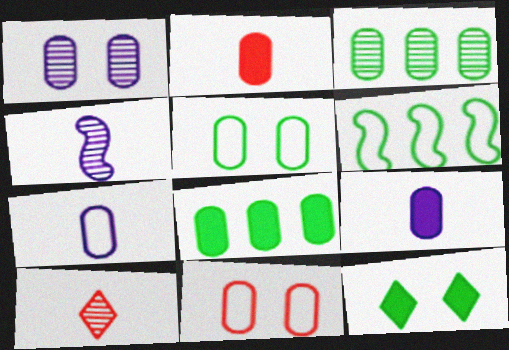[[3, 9, 11]]